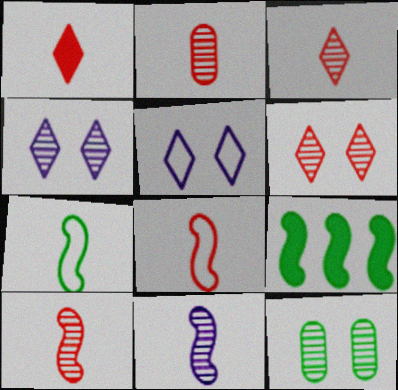[[1, 2, 8], 
[2, 3, 10], 
[2, 5, 9]]